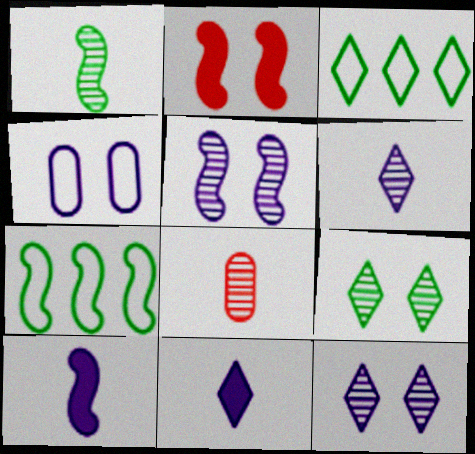[[1, 6, 8], 
[2, 4, 9]]